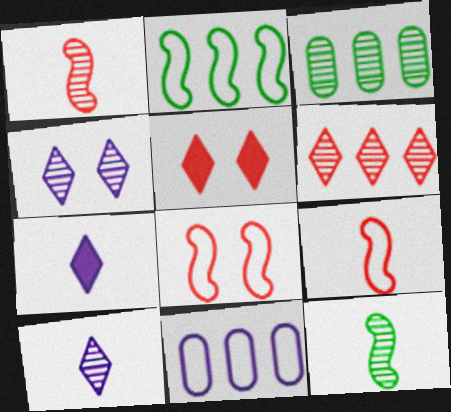[[1, 3, 4], 
[3, 7, 8], 
[5, 11, 12]]